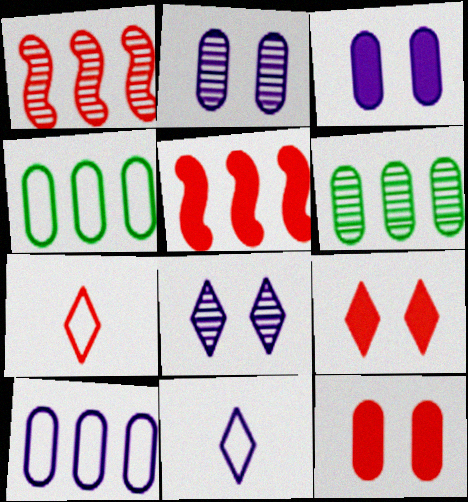[[1, 7, 12]]